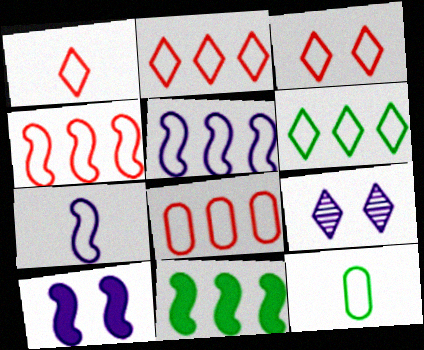[[1, 2, 3], 
[1, 7, 12], 
[2, 4, 8], 
[3, 5, 12], 
[5, 6, 8]]